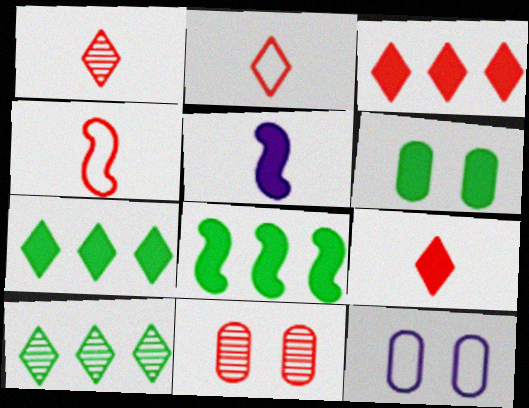[[1, 2, 9], 
[1, 8, 12], 
[3, 4, 11], 
[3, 5, 6], 
[6, 11, 12]]